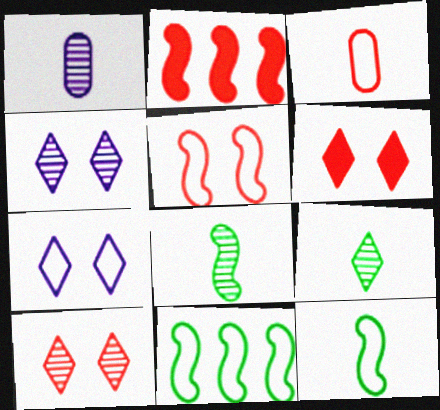[[1, 6, 11], 
[2, 3, 10], 
[3, 7, 11]]